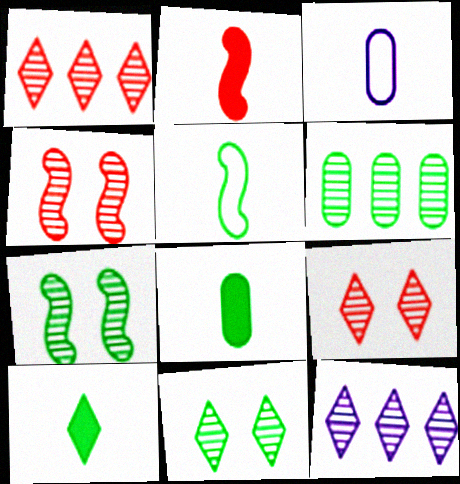[]